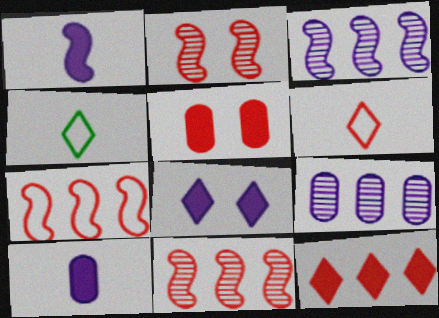[[3, 4, 5], 
[5, 6, 11]]